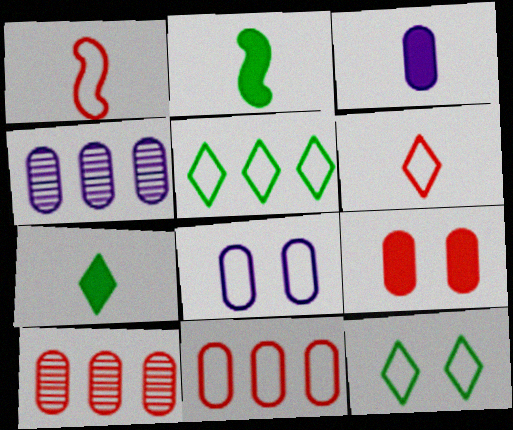[[1, 5, 8], 
[3, 4, 8]]